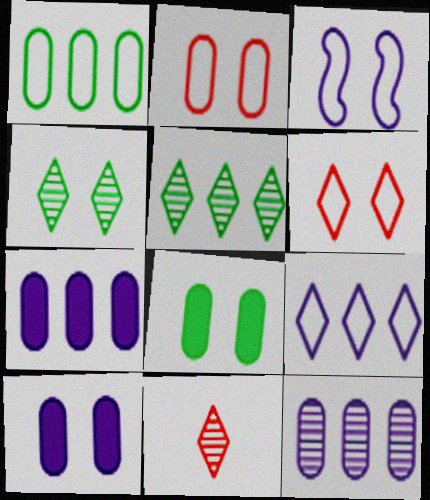[]